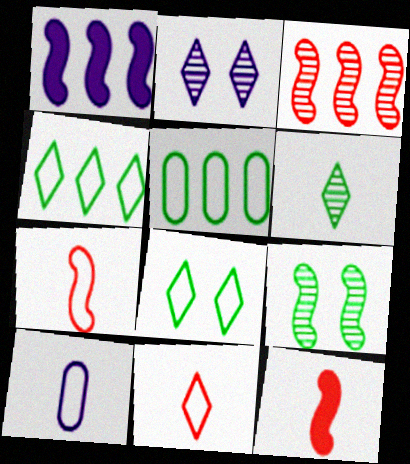[[1, 2, 10], 
[1, 7, 9], 
[2, 5, 12], 
[6, 10, 12]]